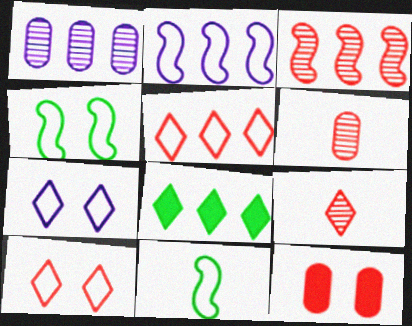[[7, 8, 9]]